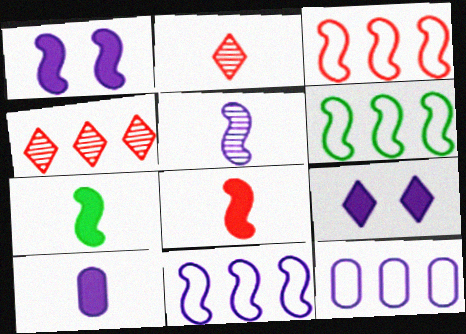[[1, 5, 11], 
[3, 6, 11], 
[5, 9, 12]]